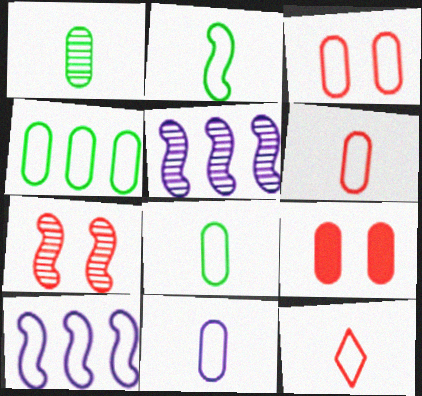[[2, 11, 12], 
[3, 4, 11], 
[6, 8, 11]]